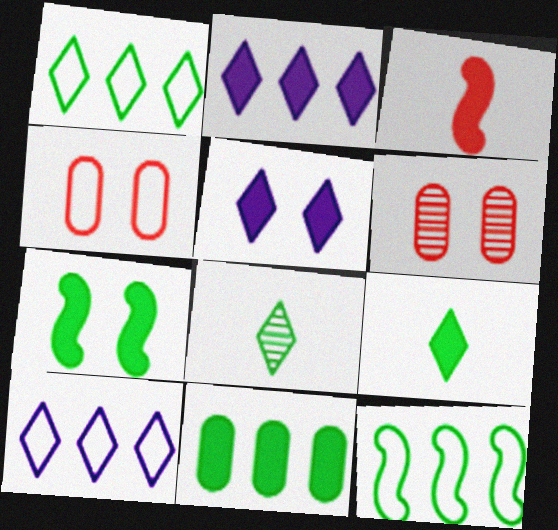[[3, 5, 11], 
[7, 9, 11]]